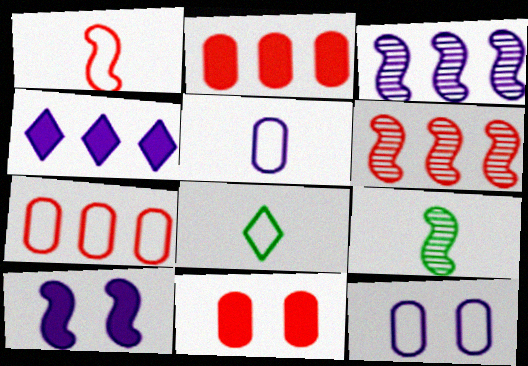[[1, 5, 8], 
[3, 8, 11]]